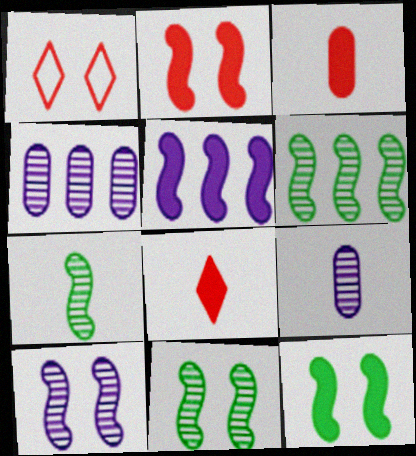[[6, 7, 11]]